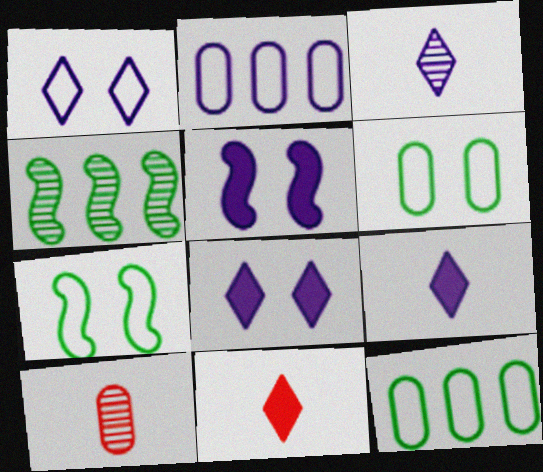[[2, 3, 5]]